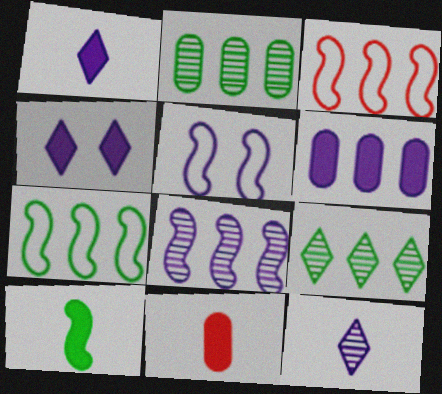[[1, 10, 11], 
[3, 6, 9], 
[5, 6, 12], 
[5, 9, 11]]